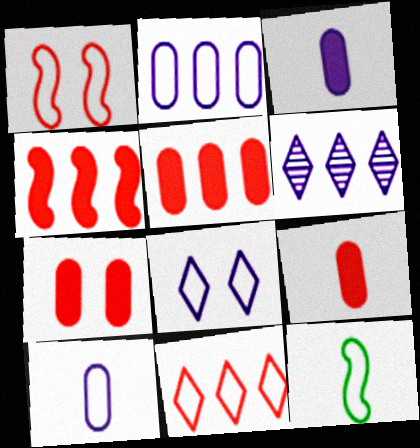[[5, 7, 9], 
[6, 7, 12]]